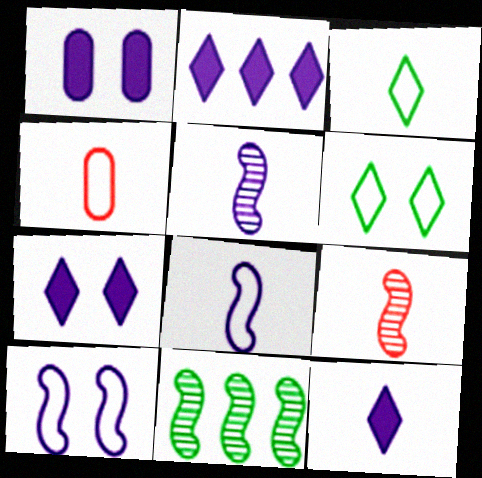[[2, 7, 12], 
[3, 4, 8], 
[4, 7, 11]]